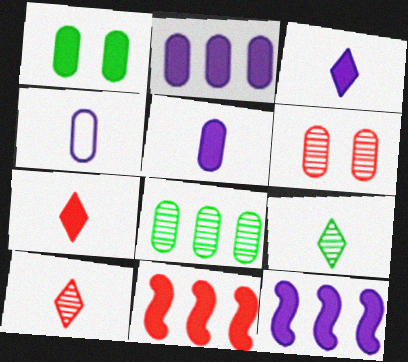[[1, 3, 11], 
[1, 7, 12]]